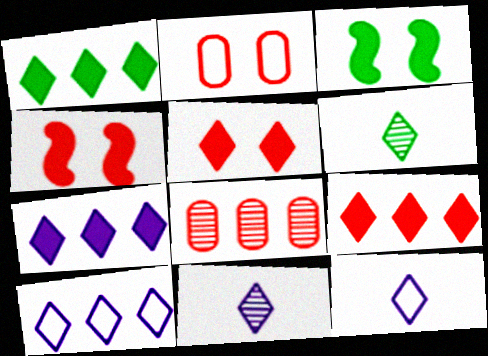[[1, 7, 9], 
[3, 8, 12], 
[5, 6, 10]]